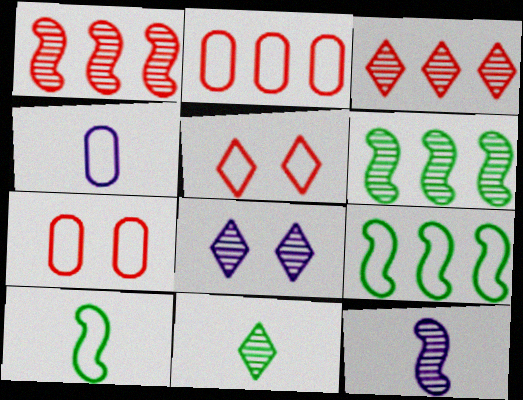[[3, 8, 11], 
[4, 5, 9]]